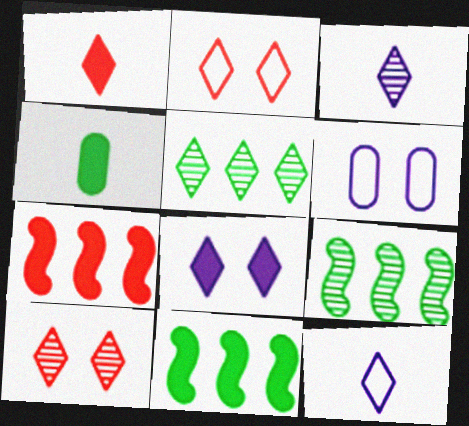[[1, 6, 9], 
[3, 5, 10], 
[4, 7, 8]]